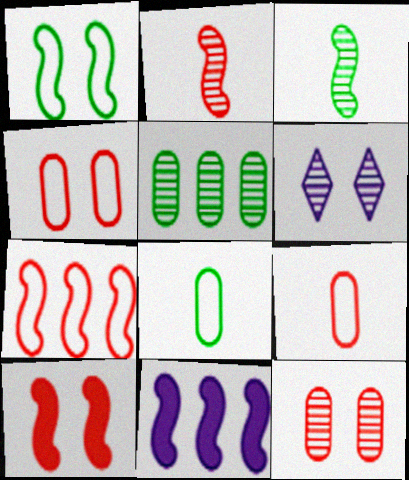[[1, 2, 11], 
[2, 5, 6], 
[2, 7, 10]]